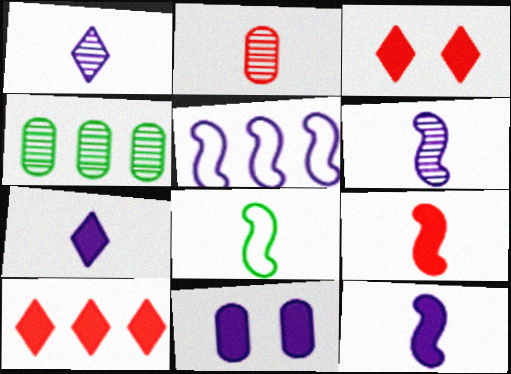[[1, 5, 11], 
[2, 7, 8], 
[4, 5, 10], 
[6, 8, 9]]